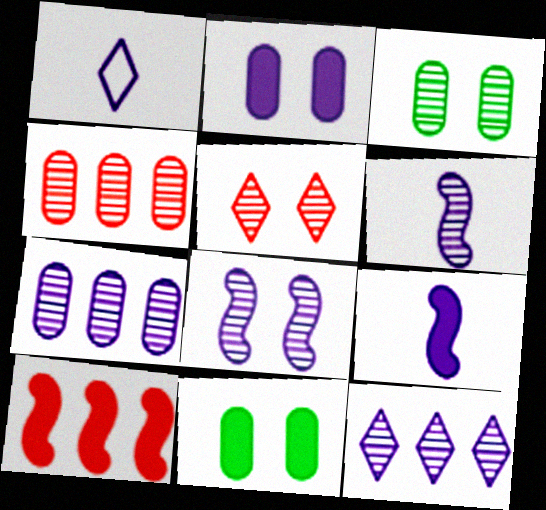[[1, 3, 10], 
[3, 5, 8]]